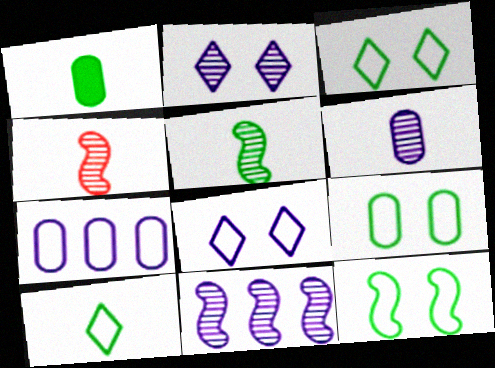[[1, 5, 10], 
[2, 6, 11], 
[3, 9, 12]]